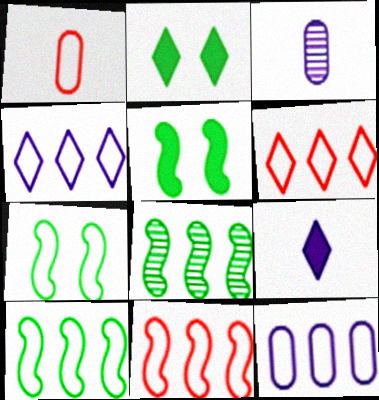[[1, 4, 7], 
[2, 3, 11], 
[3, 5, 6], 
[6, 10, 12]]